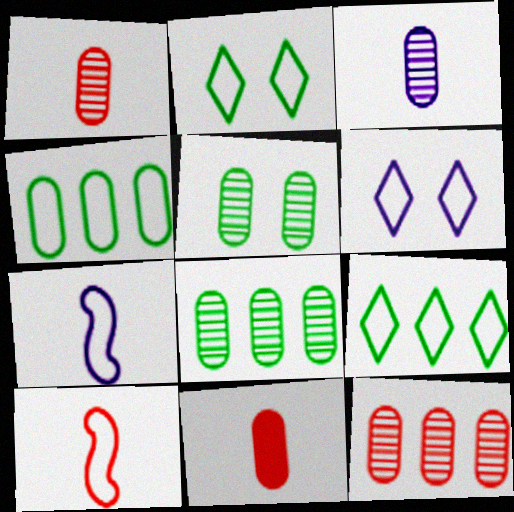[[3, 5, 12], 
[4, 6, 10]]